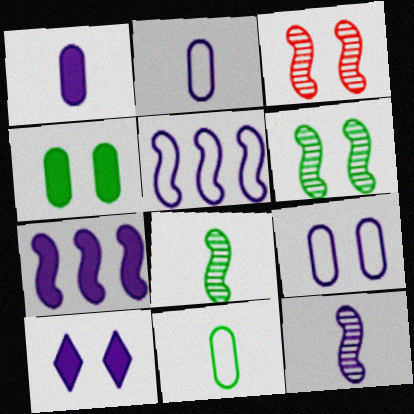[[1, 7, 10]]